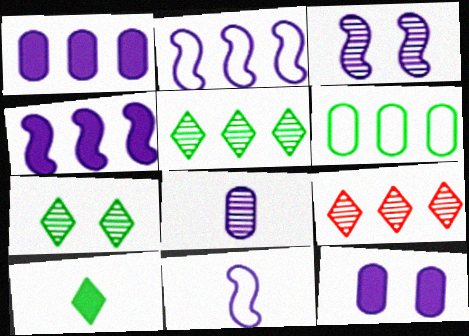[[3, 4, 11], 
[4, 6, 9]]